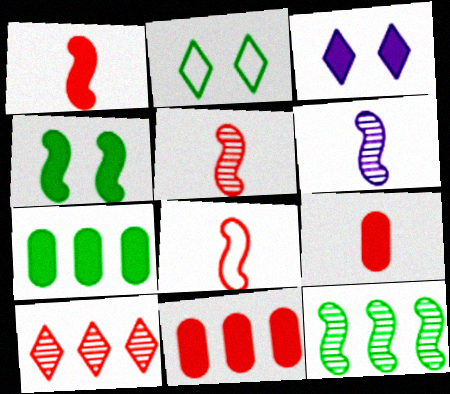[[1, 3, 7], 
[1, 5, 8], 
[2, 6, 11]]